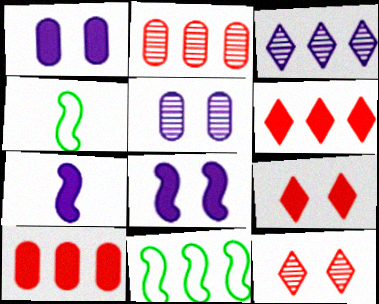[[3, 10, 11], 
[4, 5, 6]]